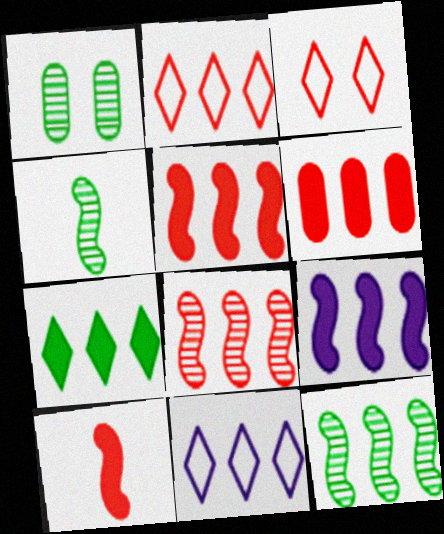[[1, 10, 11], 
[2, 6, 8], 
[6, 7, 9], 
[6, 11, 12]]